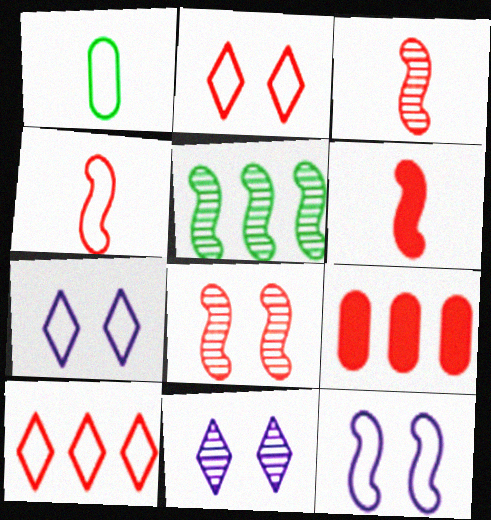[[1, 10, 12], 
[2, 3, 9], 
[3, 4, 6], 
[5, 6, 12]]